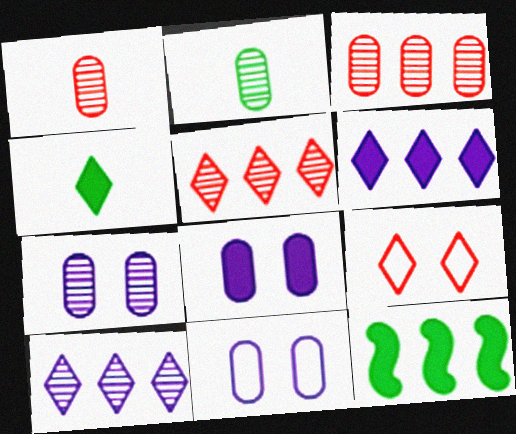[[2, 3, 7], 
[4, 9, 10], 
[7, 8, 11]]